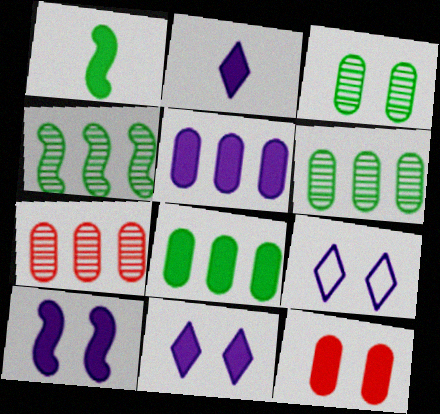[[1, 7, 9], 
[2, 5, 10]]